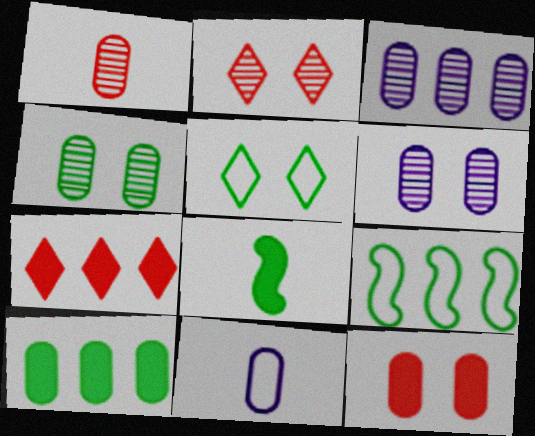[[1, 3, 4], 
[3, 7, 9]]